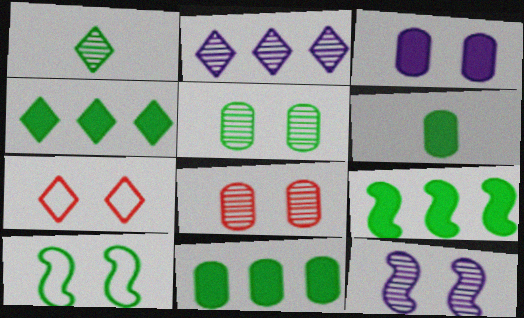[[1, 10, 11], 
[4, 9, 11]]